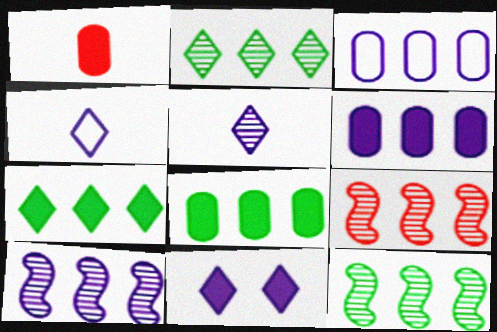[[3, 7, 9], 
[9, 10, 12]]